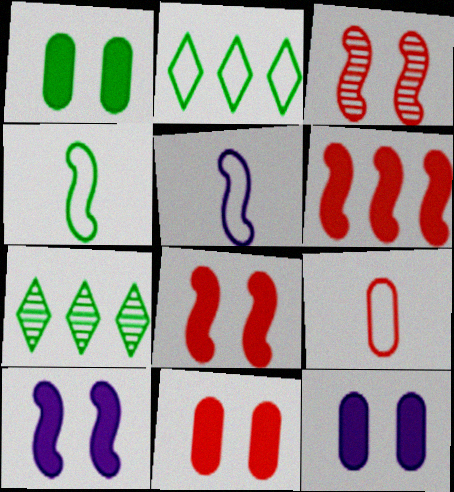[[1, 4, 7], 
[1, 11, 12], 
[5, 7, 11], 
[7, 9, 10]]